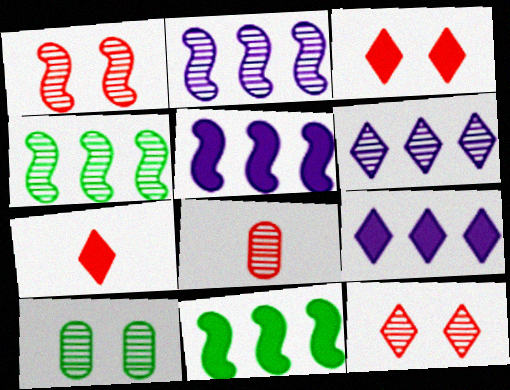[]